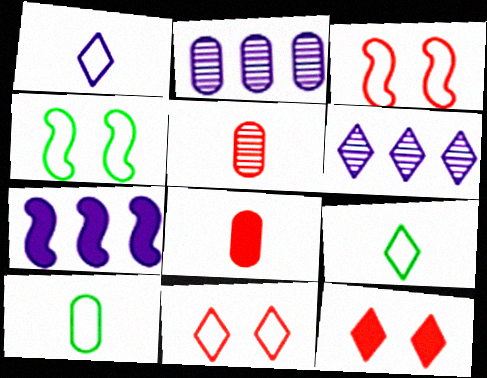[[4, 6, 8], 
[6, 9, 12]]